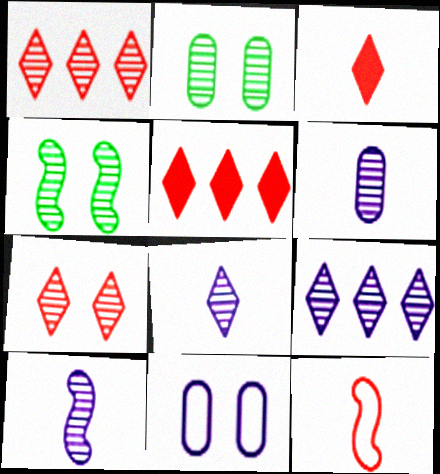[[1, 2, 10], 
[1, 4, 6], 
[6, 8, 10]]